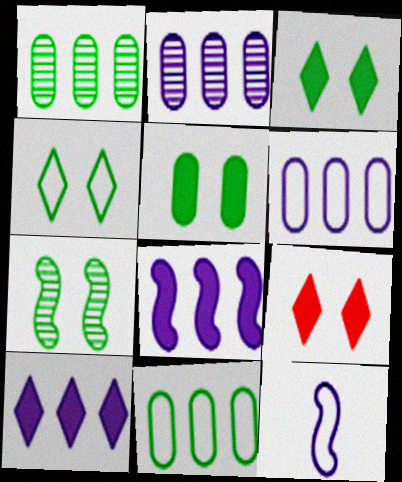[[1, 9, 12], 
[4, 5, 7]]